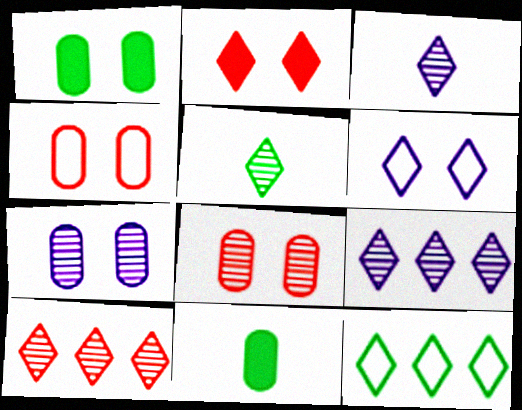[[1, 4, 7], 
[2, 3, 12]]